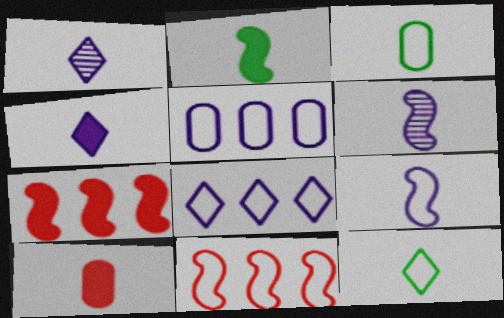[[2, 4, 10], 
[6, 10, 12]]